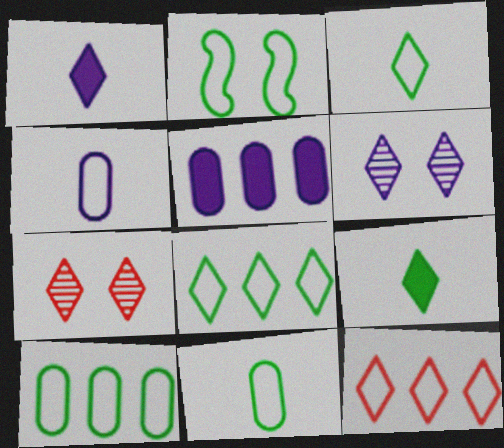[[1, 7, 8], 
[2, 3, 10], 
[2, 4, 12], 
[2, 8, 11], 
[6, 9, 12]]